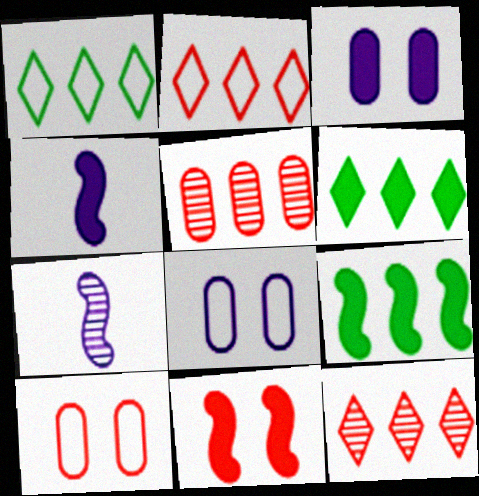[[4, 9, 11], 
[6, 7, 10]]